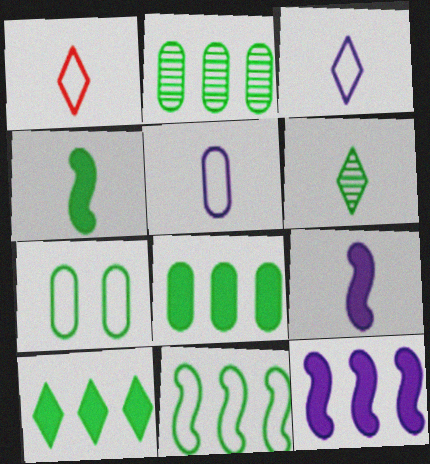[[2, 10, 11]]